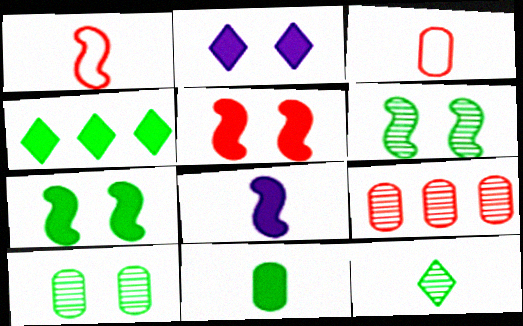[[3, 8, 12], 
[4, 7, 11]]